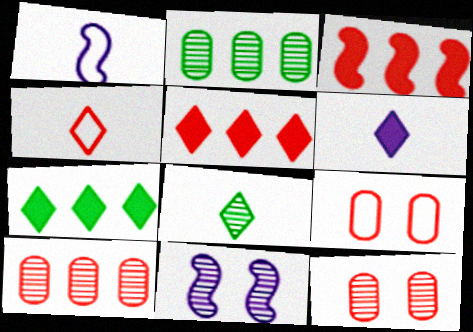[[1, 7, 12], 
[3, 4, 12], 
[4, 6, 8], 
[8, 10, 11]]